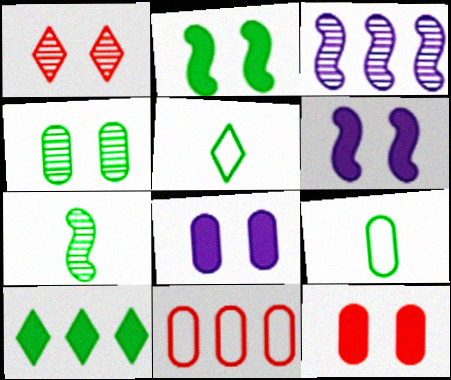[[3, 5, 12], 
[3, 10, 11]]